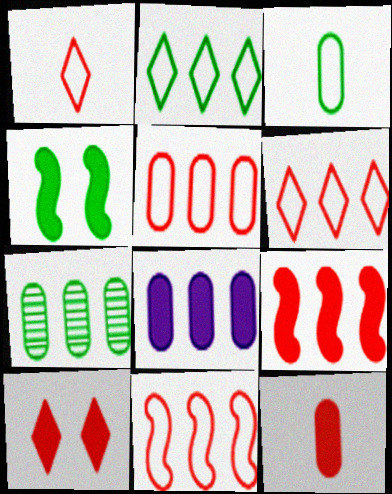[[5, 6, 11], 
[5, 7, 8], 
[9, 10, 12]]